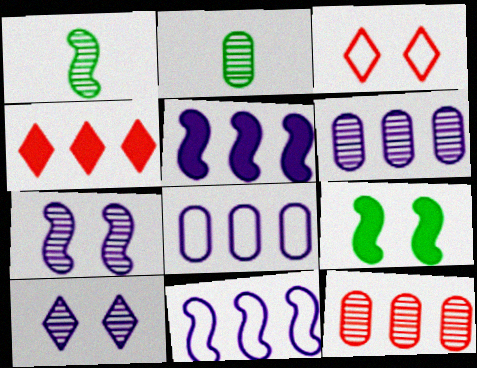[[1, 10, 12], 
[2, 3, 5]]